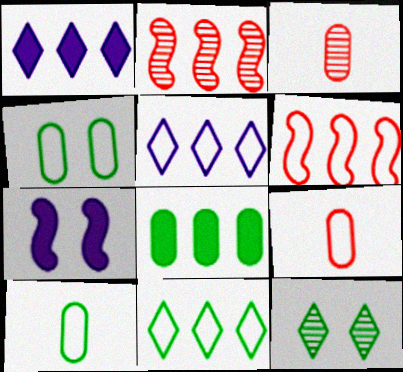[[2, 5, 8], 
[3, 7, 11]]